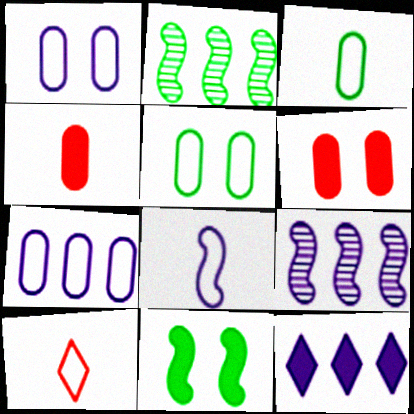[[3, 8, 10], 
[4, 11, 12], 
[7, 9, 12]]